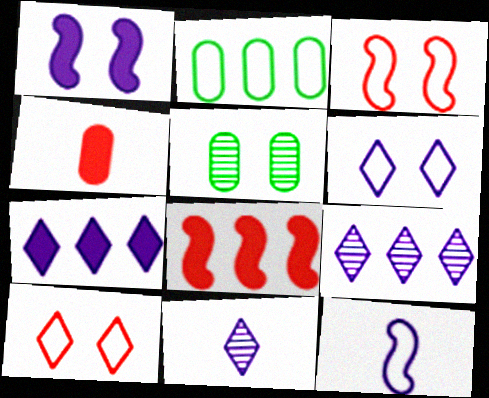[[1, 5, 10], 
[2, 8, 9], 
[2, 10, 12], 
[6, 7, 11]]